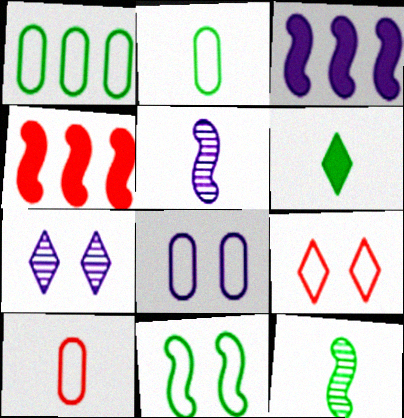[[1, 8, 10], 
[2, 4, 7], 
[2, 6, 12], 
[4, 5, 11], 
[5, 6, 10], 
[8, 9, 11]]